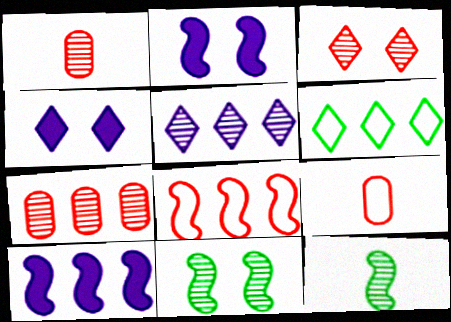[[1, 2, 6], 
[1, 5, 11], 
[2, 8, 12], 
[6, 7, 10]]